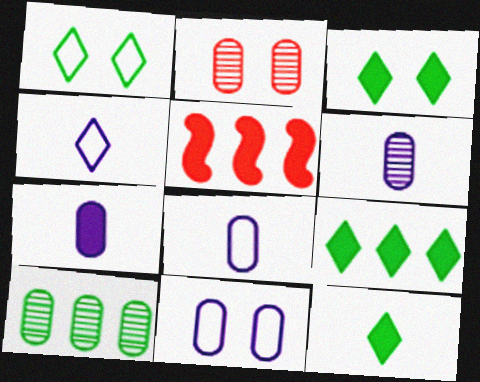[[1, 5, 6], 
[2, 6, 10], 
[3, 5, 7], 
[3, 9, 12], 
[6, 7, 8]]